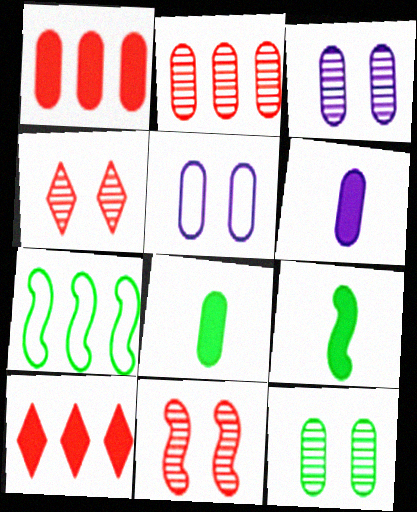[[2, 5, 8], 
[4, 6, 7]]